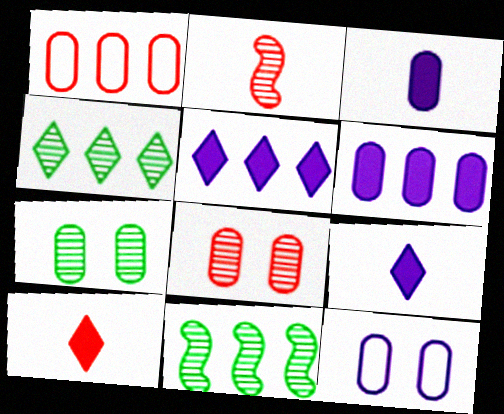[[1, 3, 7], 
[1, 5, 11], 
[10, 11, 12]]